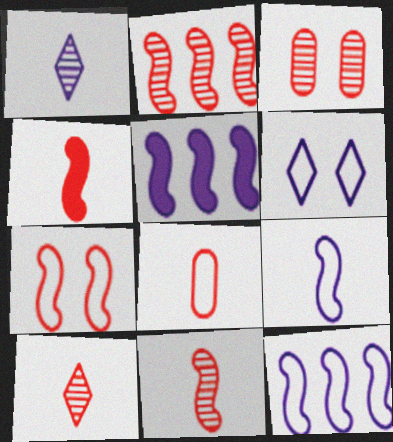[[2, 3, 10], 
[2, 4, 7], 
[4, 8, 10]]